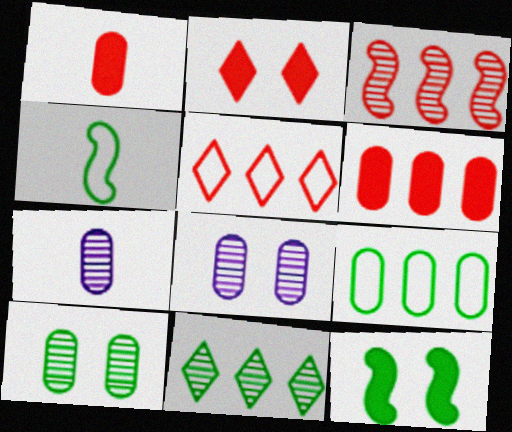[[1, 8, 9], 
[3, 5, 6], 
[5, 7, 12]]